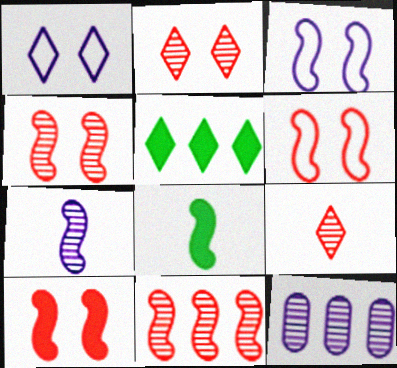[[1, 5, 9], 
[3, 8, 11], 
[4, 6, 10]]